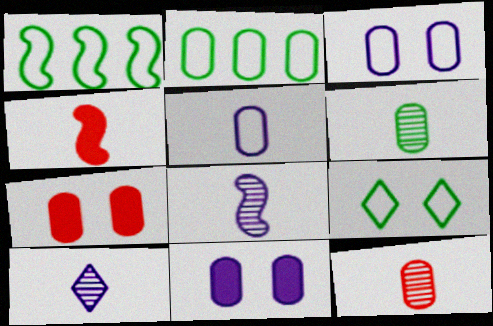[[1, 7, 10], 
[2, 11, 12]]